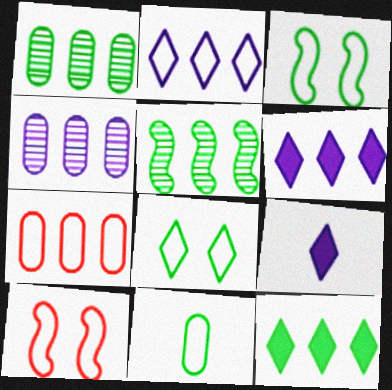[[1, 9, 10], 
[2, 10, 11], 
[5, 6, 7]]